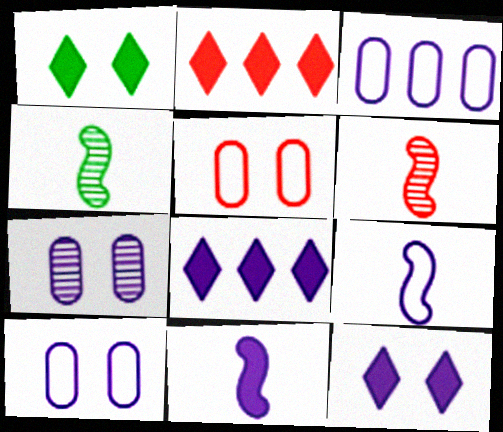[[1, 3, 6], 
[2, 4, 10], 
[2, 5, 6], 
[4, 5, 8], 
[7, 8, 9]]